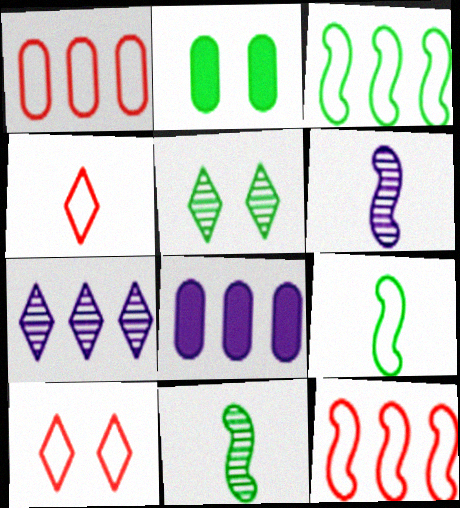[[8, 10, 11]]